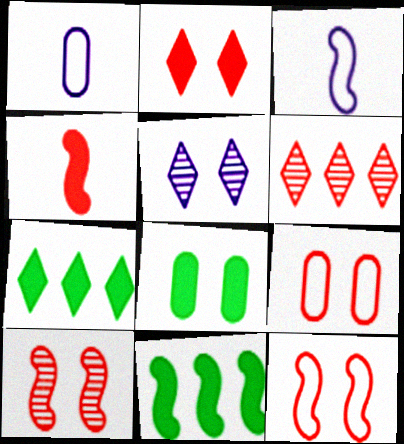[[1, 7, 10], 
[2, 9, 10], 
[3, 6, 8], 
[3, 10, 11], 
[4, 6, 9], 
[5, 8, 12]]